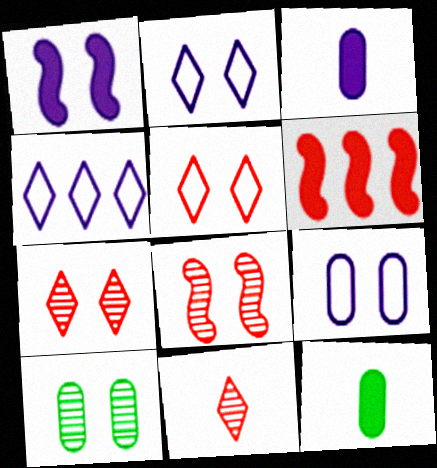[[1, 5, 10], 
[4, 8, 12]]